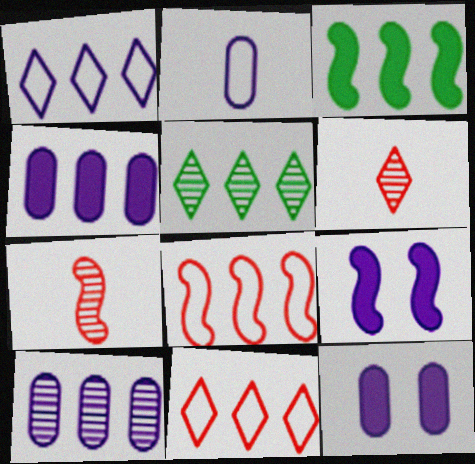[[2, 10, 12], 
[3, 10, 11], 
[4, 5, 8]]